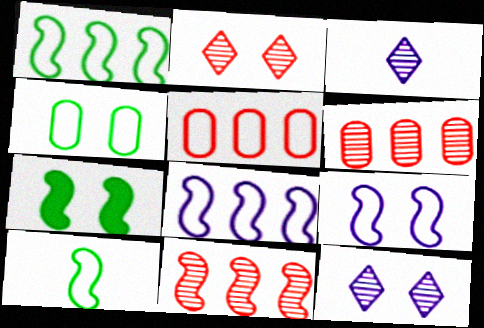[[3, 5, 7]]